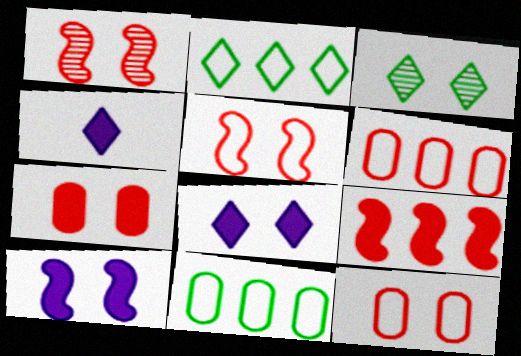[[1, 4, 11], 
[3, 10, 12]]